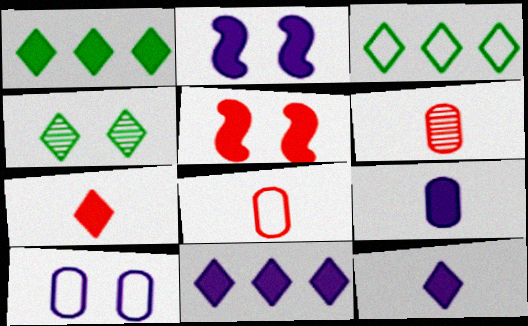[[1, 5, 9], 
[2, 3, 6], 
[2, 9, 11], 
[4, 5, 10]]